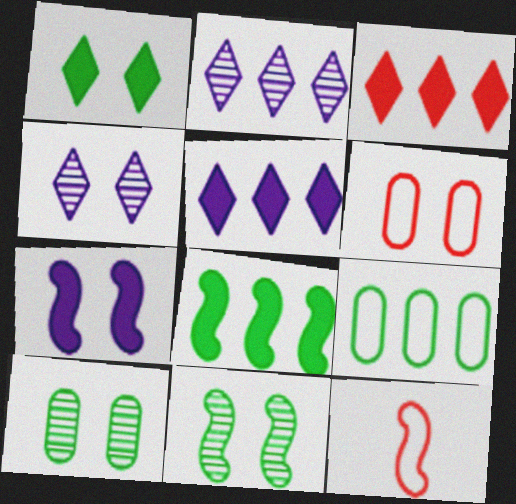[[5, 10, 12]]